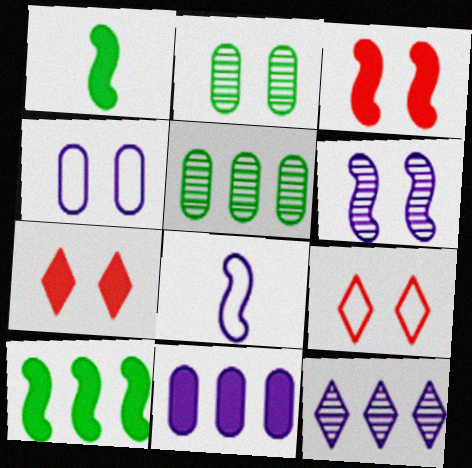[[1, 7, 11], 
[5, 7, 8]]